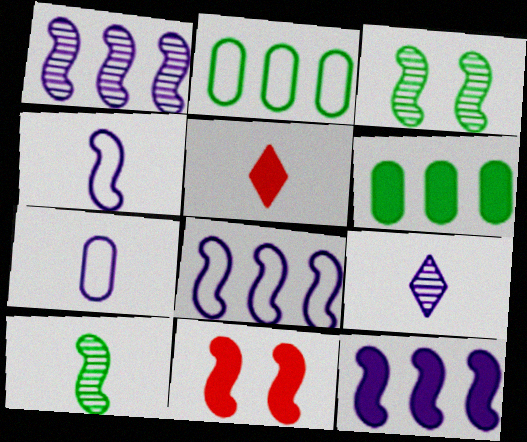[[1, 8, 12], 
[2, 9, 11], 
[5, 7, 10], 
[8, 10, 11]]